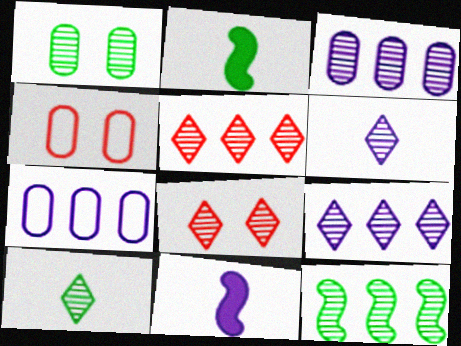[[1, 10, 12], 
[2, 4, 9], 
[2, 7, 8], 
[3, 5, 12], 
[8, 9, 10]]